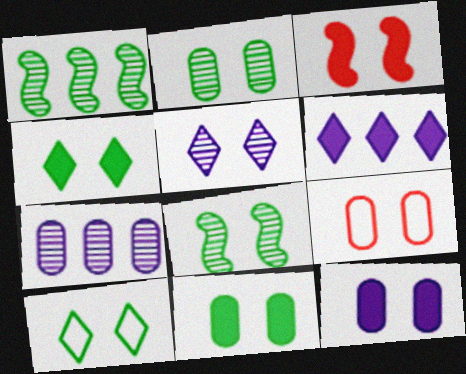[[2, 9, 12], 
[3, 4, 12], 
[8, 10, 11]]